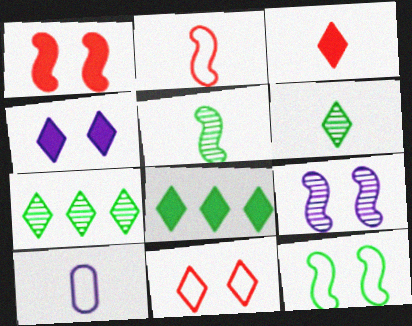[[1, 7, 10], 
[1, 9, 12], 
[3, 4, 8], 
[3, 5, 10]]